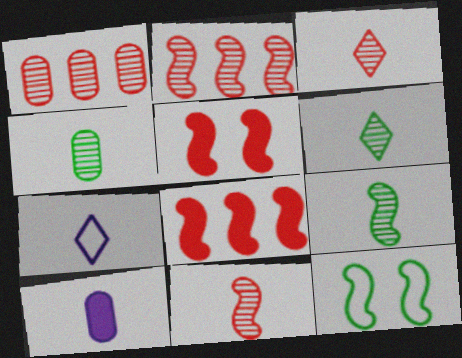[[4, 6, 9]]